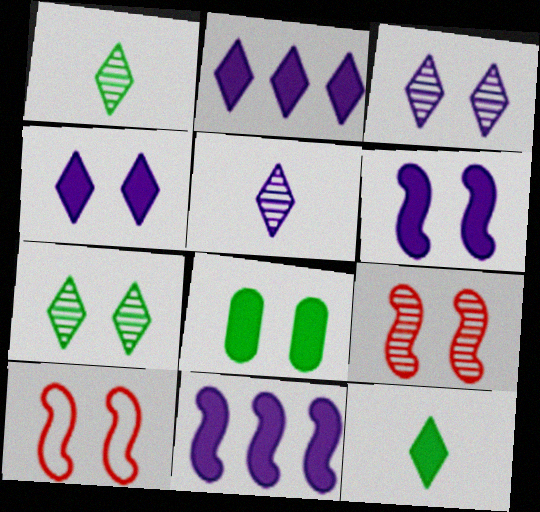[[3, 8, 10]]